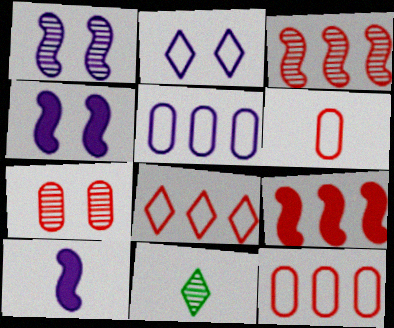[[4, 11, 12], 
[6, 10, 11]]